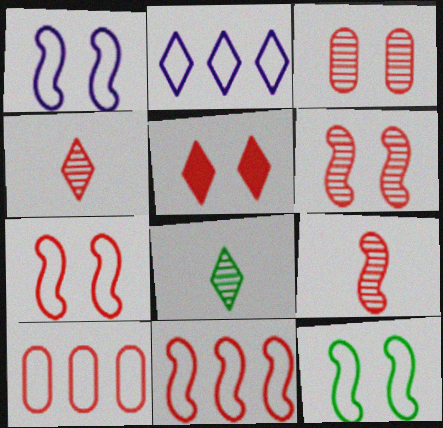[[1, 7, 12], 
[2, 5, 8], 
[3, 5, 7], 
[5, 9, 10]]